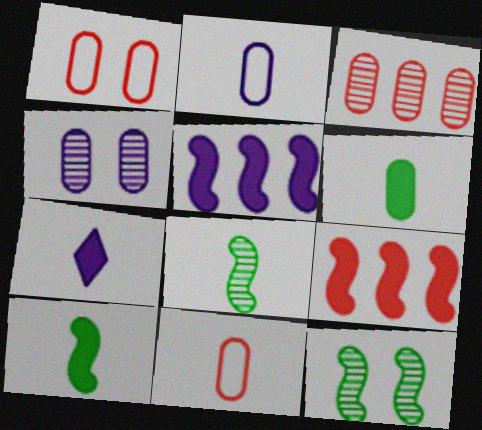[[7, 8, 11]]